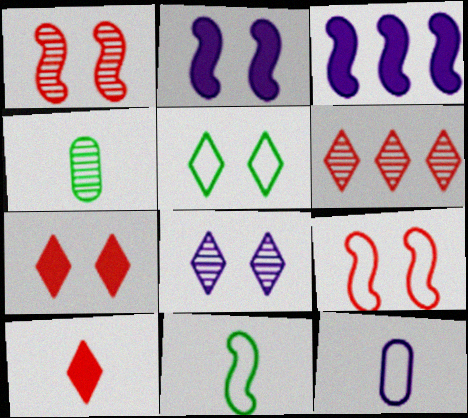[[1, 3, 11], 
[3, 8, 12], 
[5, 7, 8]]